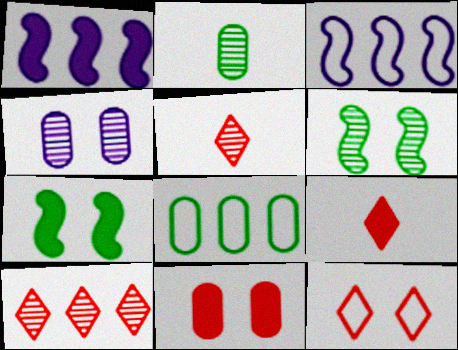[[1, 2, 12], 
[1, 8, 10], 
[4, 7, 12], 
[9, 10, 12]]